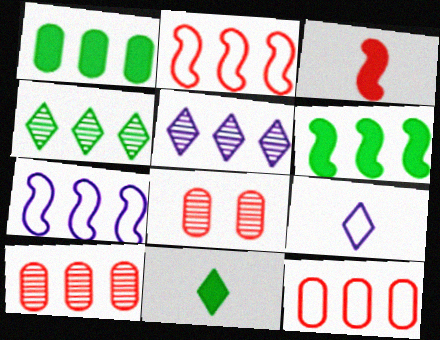[[1, 2, 5], 
[5, 6, 12], 
[6, 8, 9], 
[7, 8, 11]]